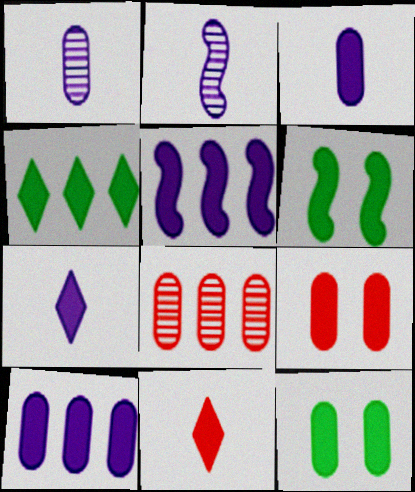[[5, 11, 12], 
[6, 10, 11]]